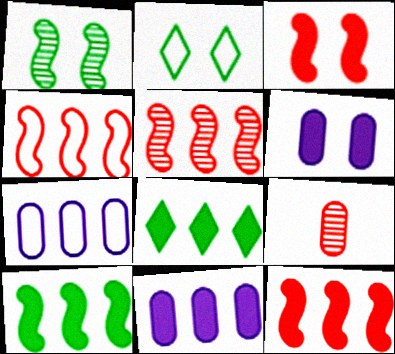[[4, 5, 12], 
[5, 7, 8], 
[8, 11, 12]]